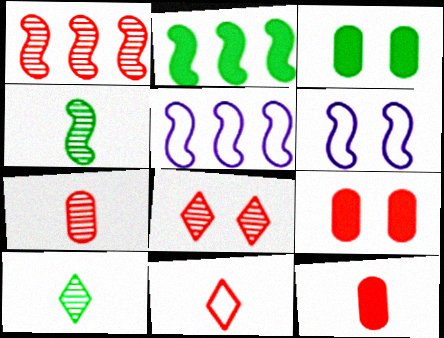[[1, 2, 5], 
[1, 7, 8], 
[1, 9, 11], 
[3, 6, 8], 
[5, 9, 10]]